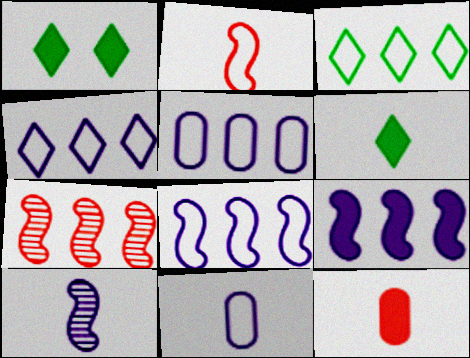[[1, 7, 11], 
[1, 9, 12], 
[4, 5, 8]]